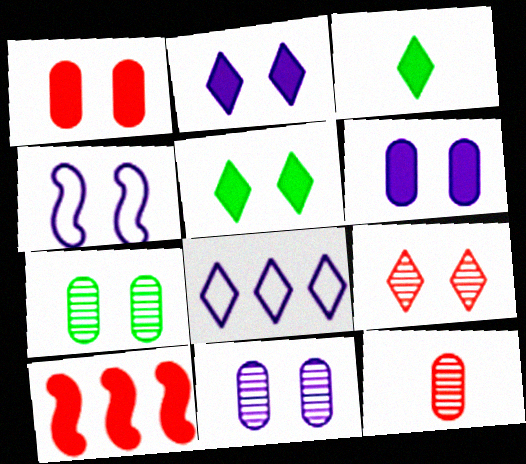[[2, 4, 11], 
[3, 6, 10], 
[3, 8, 9]]